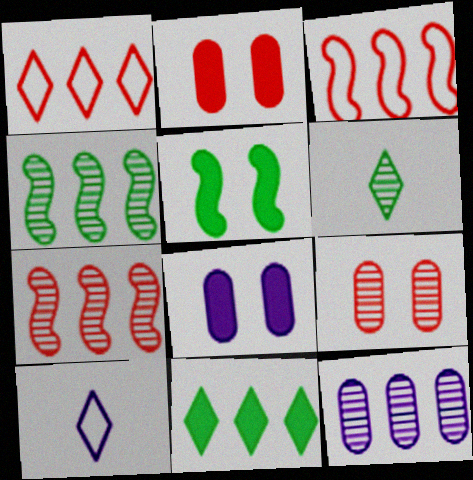[[2, 4, 10], 
[3, 6, 8], 
[3, 11, 12]]